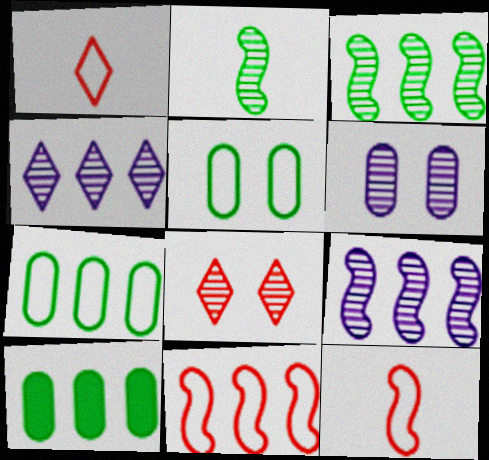[[4, 10, 11]]